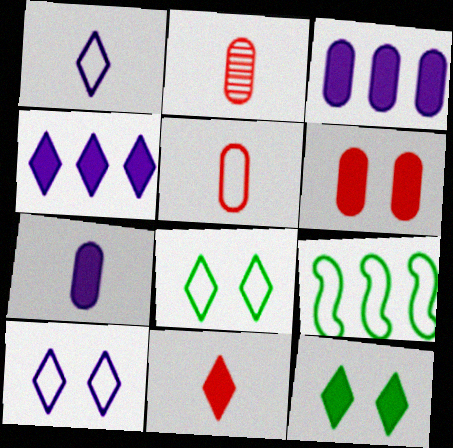[[4, 11, 12], 
[5, 9, 10]]